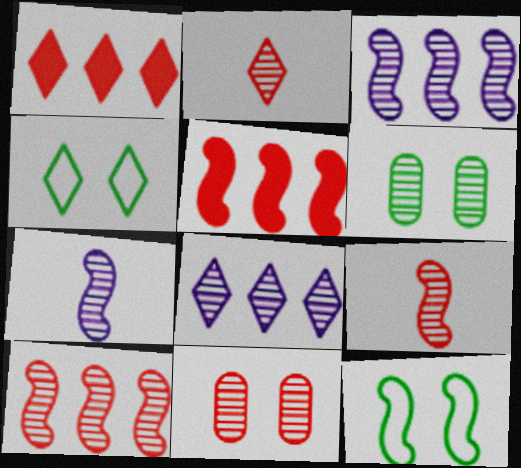[[2, 3, 6], 
[2, 10, 11], 
[5, 7, 12], 
[6, 8, 9]]